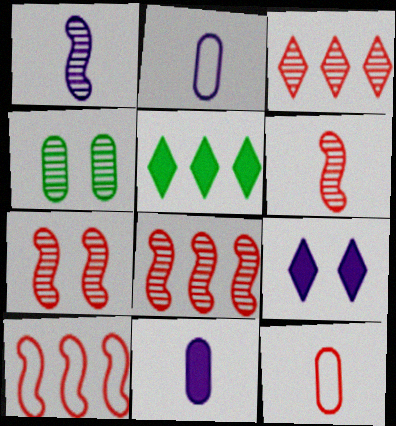[[1, 3, 4], 
[2, 5, 7], 
[6, 7, 8]]